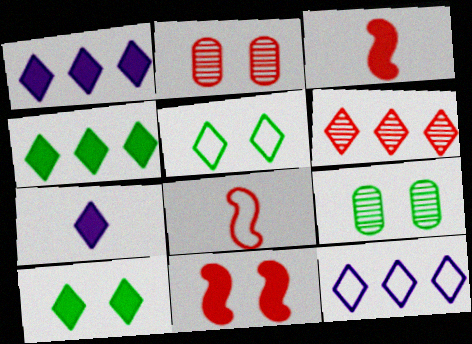[[1, 8, 9], 
[3, 9, 12], 
[4, 6, 12], 
[5, 6, 7]]